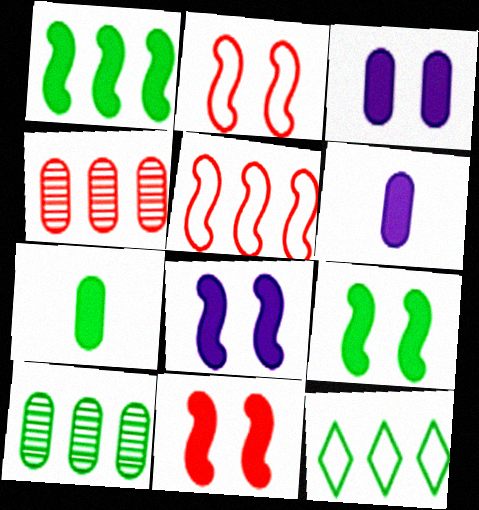[[1, 10, 12], 
[8, 9, 11]]